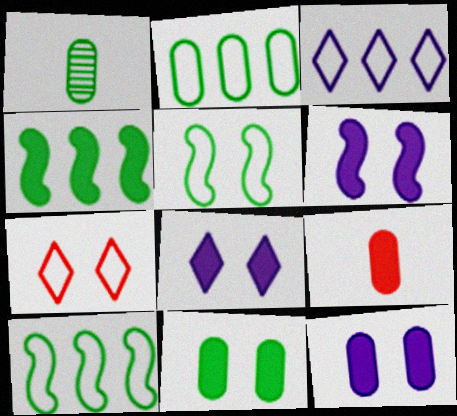[[1, 2, 11], 
[4, 8, 9], 
[6, 8, 12]]